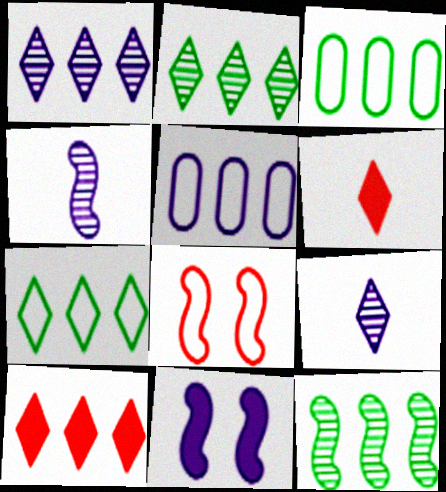[[1, 7, 10], 
[5, 9, 11], 
[5, 10, 12]]